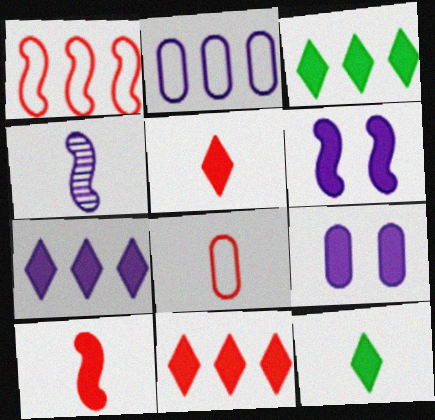[[3, 7, 11], 
[3, 9, 10], 
[4, 8, 12]]